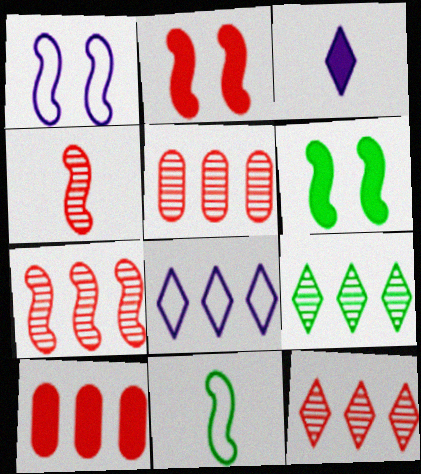[[3, 6, 10], 
[5, 7, 12]]